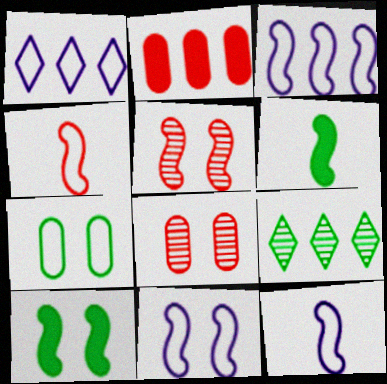[[1, 4, 7], 
[1, 6, 8], 
[2, 3, 9], 
[3, 5, 6], 
[3, 11, 12], 
[5, 10, 11], 
[6, 7, 9]]